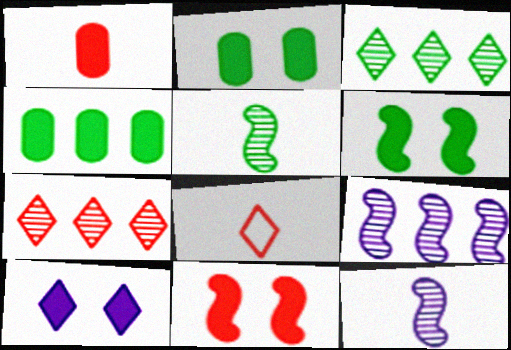[[2, 8, 9], 
[2, 10, 11], 
[3, 8, 10]]